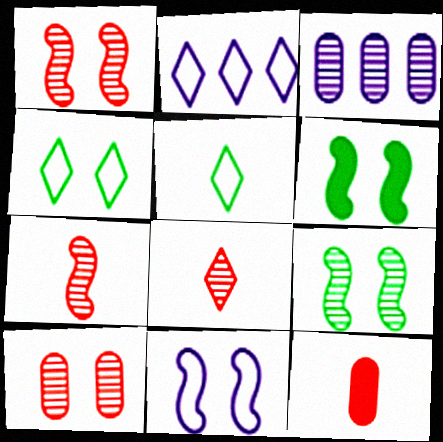[[1, 6, 11], 
[2, 9, 12], 
[3, 8, 9]]